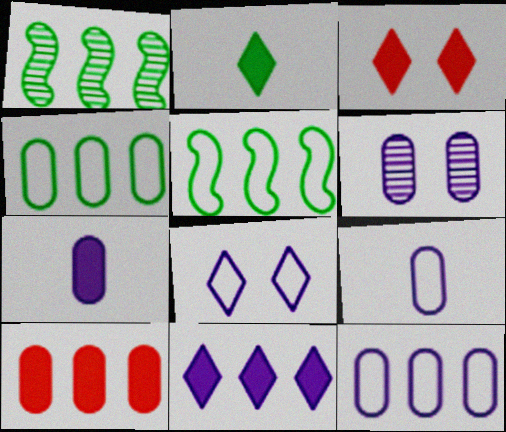[[1, 3, 9], 
[2, 3, 11], 
[6, 7, 12]]